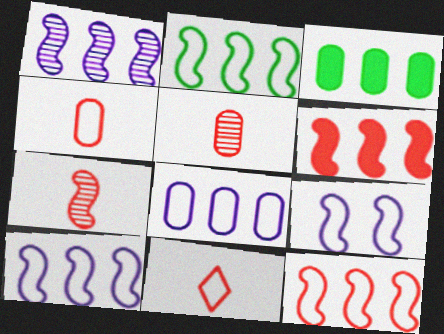[[1, 2, 6], 
[2, 10, 12]]